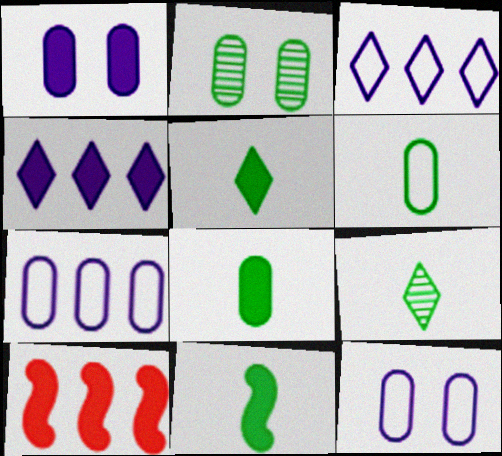[[1, 5, 10], 
[5, 8, 11], 
[6, 9, 11], 
[9, 10, 12]]